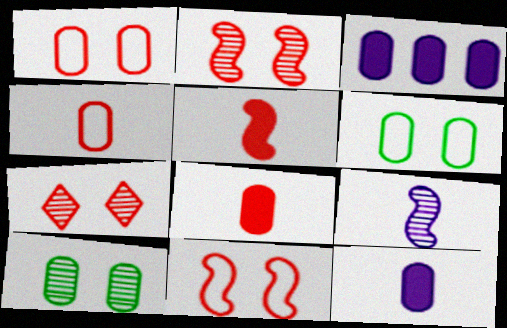[[3, 4, 10]]